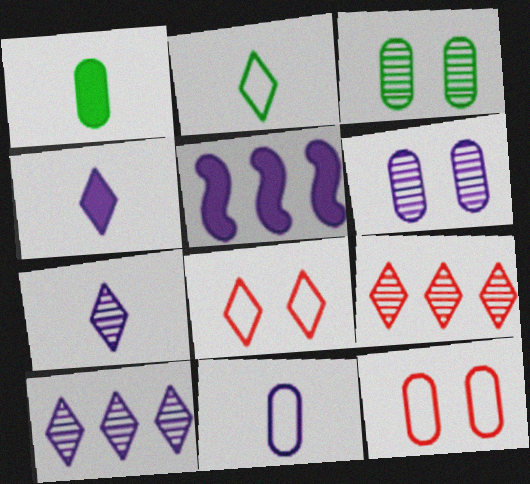[]